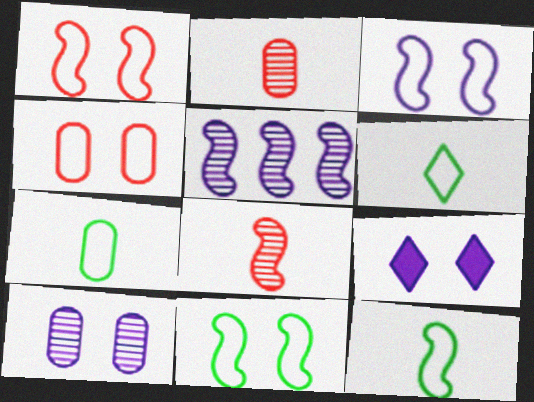[[1, 3, 11], 
[3, 9, 10], 
[6, 7, 12]]